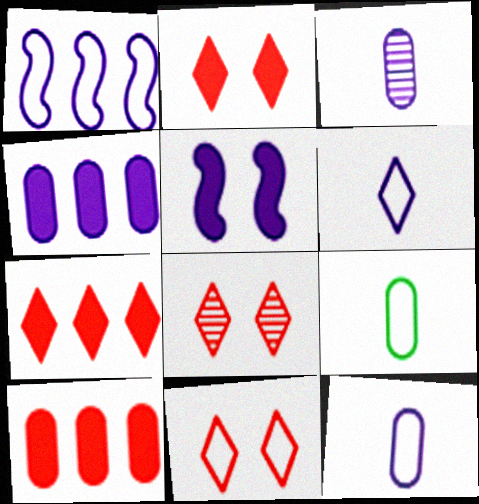[[1, 9, 11], 
[2, 8, 11]]